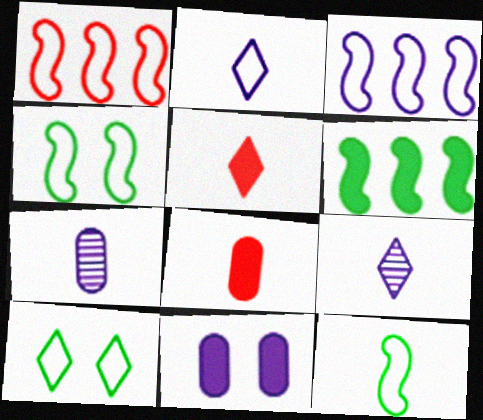[[3, 9, 11], 
[5, 6, 11], 
[5, 7, 12], 
[8, 9, 12]]